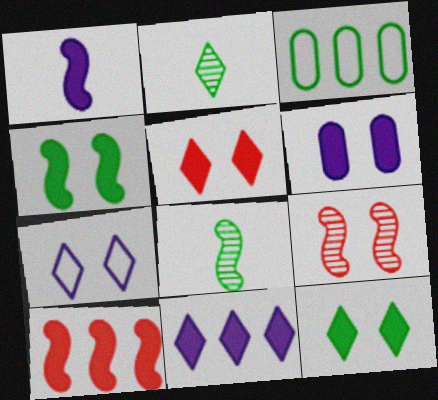[[1, 4, 10], 
[1, 6, 11], 
[2, 3, 4], 
[3, 8, 12], 
[4, 5, 6]]